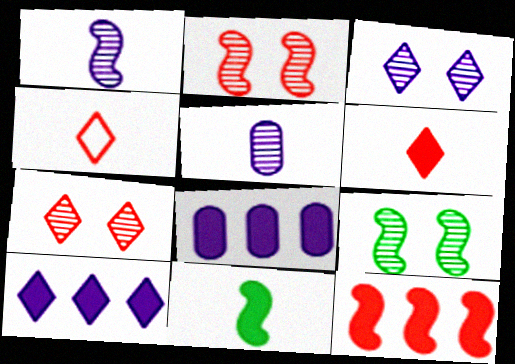[[4, 5, 11], 
[4, 8, 9]]